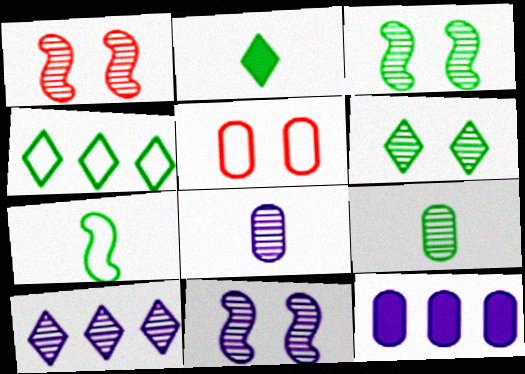[[1, 3, 11], 
[1, 9, 10], 
[2, 4, 6], 
[2, 7, 9], 
[5, 9, 12], 
[8, 10, 11]]